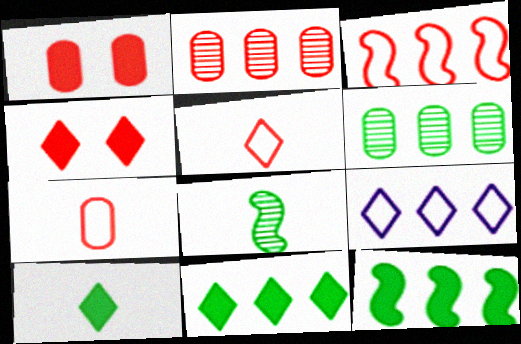[[1, 2, 7], 
[1, 8, 9], 
[2, 9, 12]]